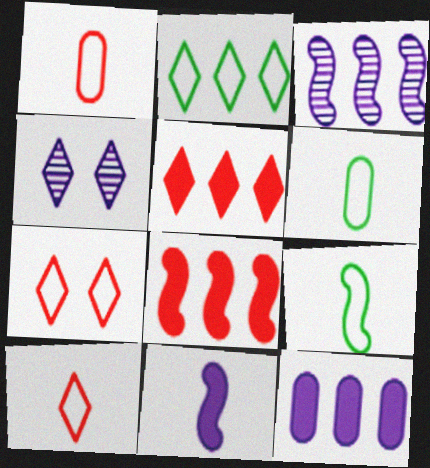[[4, 6, 8]]